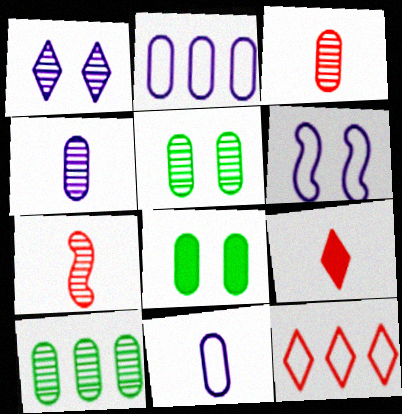[[1, 7, 10], 
[2, 3, 8], 
[6, 9, 10]]